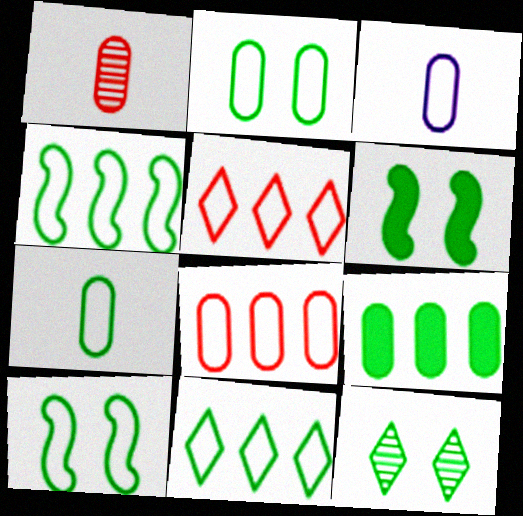[[2, 3, 8], 
[2, 6, 12], 
[3, 5, 10], 
[7, 10, 11]]